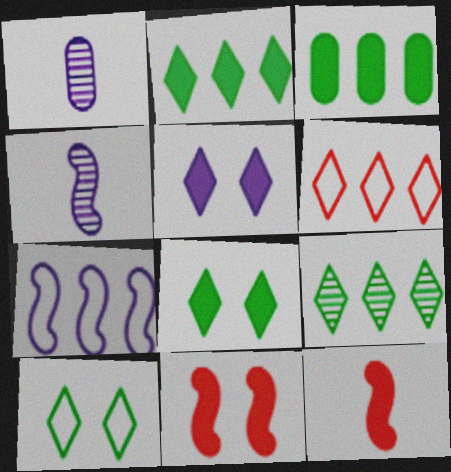[[1, 5, 7], 
[3, 5, 12]]